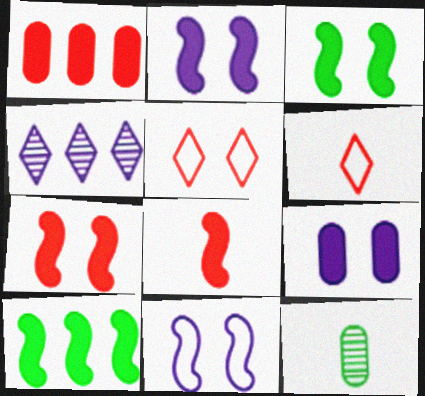[[2, 3, 7], 
[2, 8, 10]]